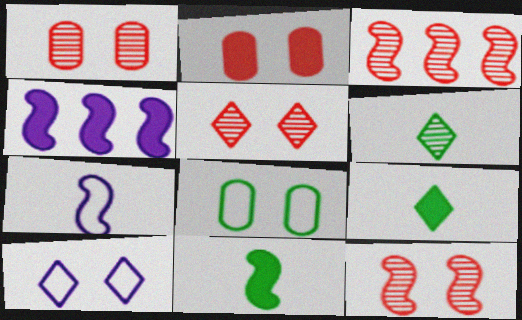[[1, 5, 12], 
[2, 4, 9]]